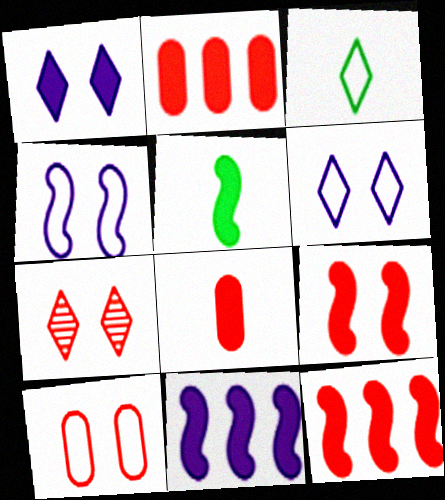[[1, 2, 5], 
[5, 9, 11], 
[7, 9, 10]]